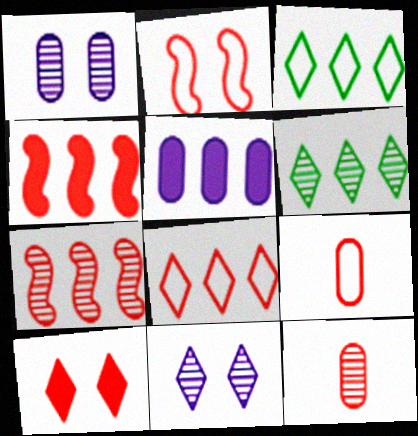[[2, 8, 9], 
[3, 5, 7], 
[7, 9, 10]]